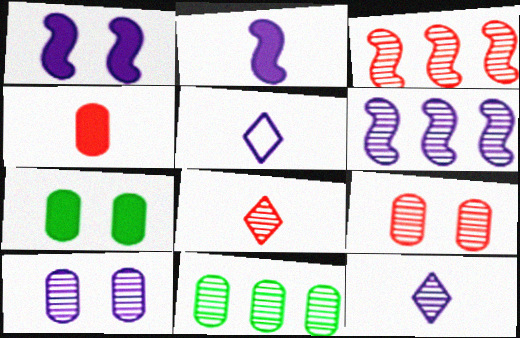[[3, 5, 7], 
[3, 8, 9], 
[6, 10, 12]]